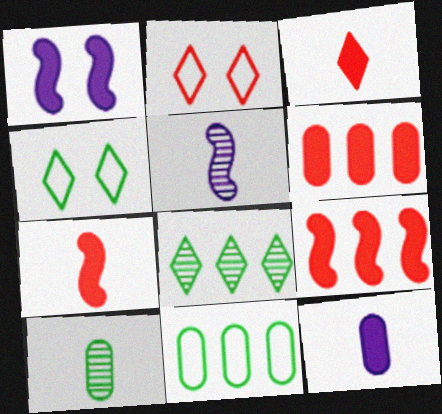[[4, 5, 6]]